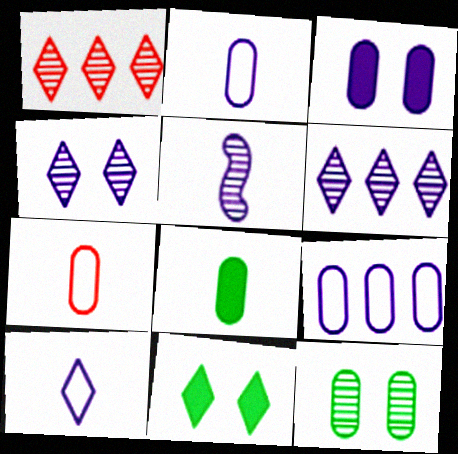[[1, 5, 12], 
[1, 10, 11]]